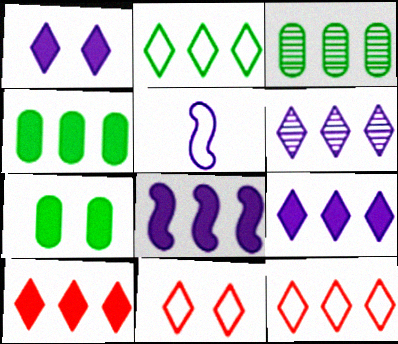[[2, 6, 10], 
[3, 8, 12], 
[4, 8, 10]]